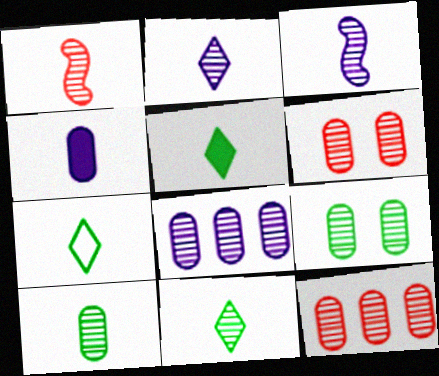[[1, 2, 10], 
[1, 4, 7], 
[5, 7, 11], 
[6, 8, 10]]